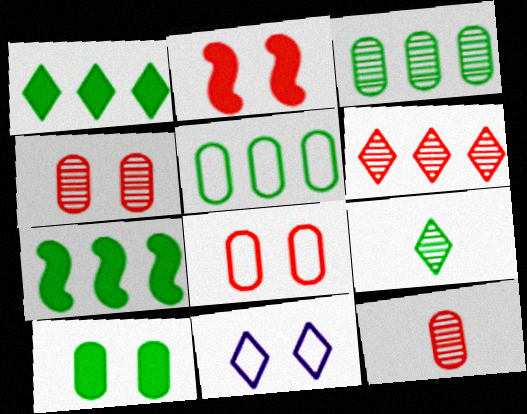[[7, 11, 12]]